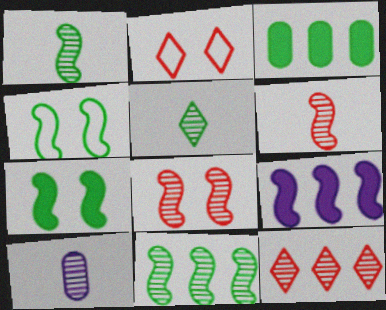[[3, 4, 5], 
[4, 6, 9], 
[5, 6, 10]]